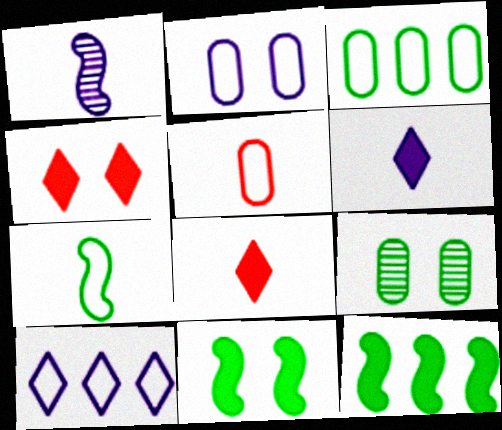[[1, 3, 4], 
[2, 3, 5]]